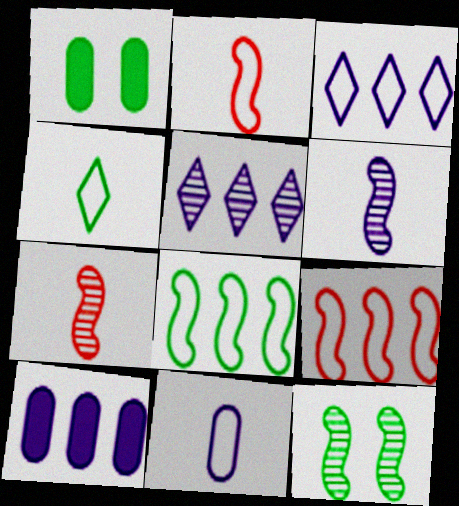[[1, 2, 5], 
[1, 3, 7], 
[2, 4, 11]]